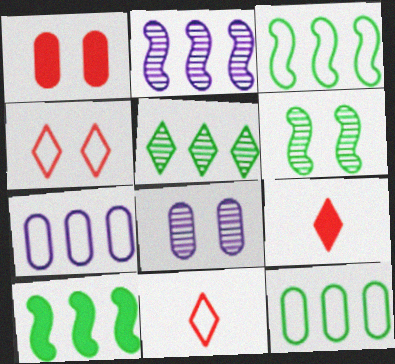[[3, 8, 9], 
[5, 10, 12], 
[6, 7, 9], 
[8, 10, 11]]